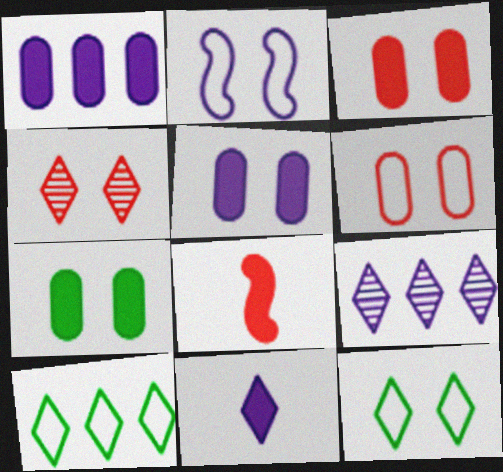[[2, 4, 7], 
[2, 6, 12], 
[3, 5, 7], 
[4, 10, 11]]